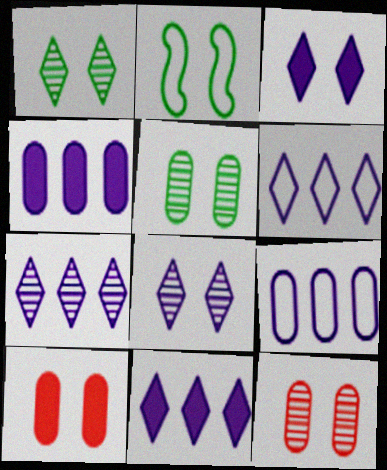[[2, 3, 12], 
[2, 8, 10], 
[6, 7, 11]]